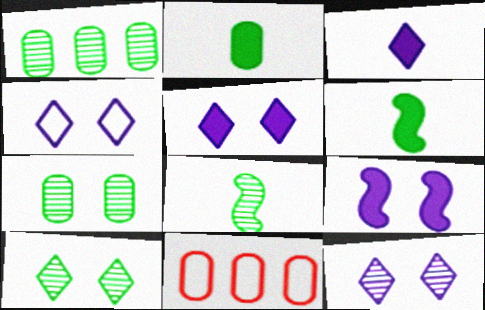[[1, 8, 10], 
[4, 5, 12], 
[5, 8, 11], 
[6, 11, 12]]